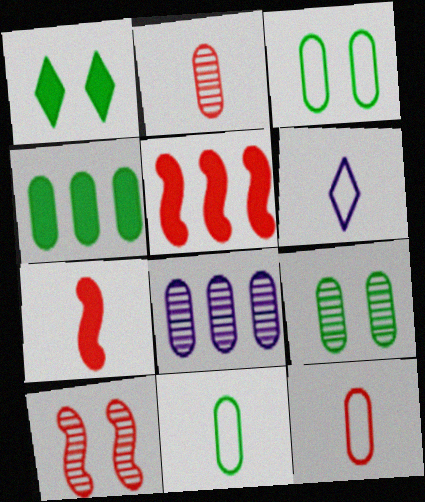[[2, 8, 9], 
[4, 6, 10], 
[4, 9, 11], 
[5, 6, 9]]